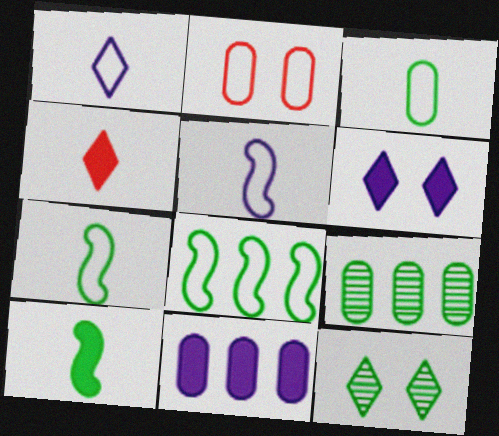[[1, 2, 8]]